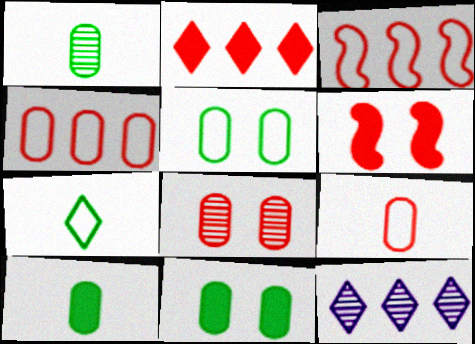[]